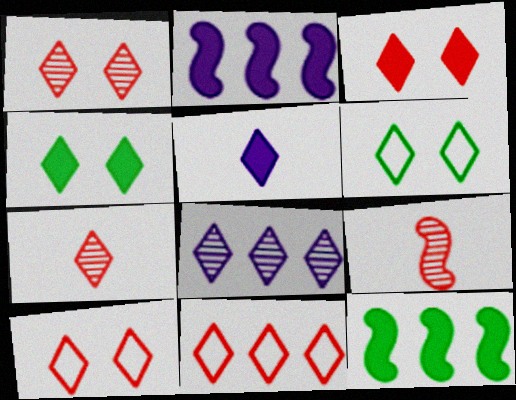[[1, 3, 10], 
[3, 7, 11]]